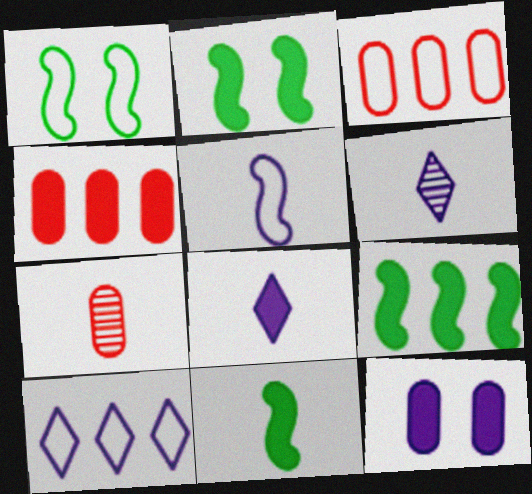[[1, 4, 6], 
[2, 3, 6], 
[2, 4, 8], 
[2, 7, 10], 
[2, 9, 11]]